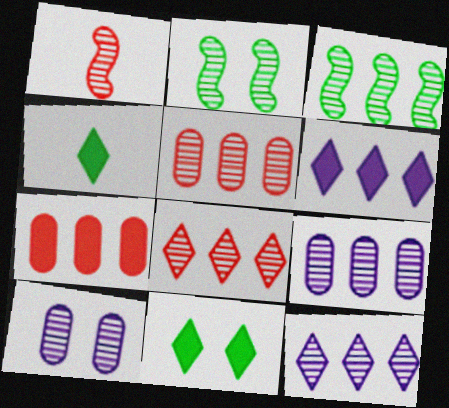[[3, 5, 12], 
[3, 8, 9]]